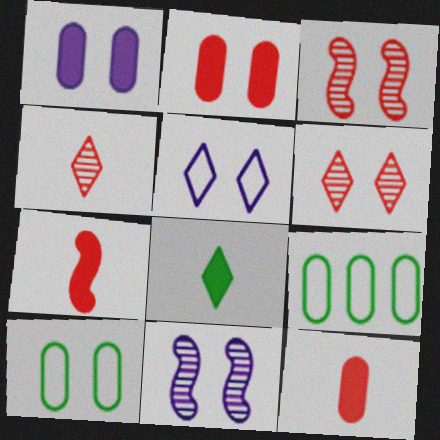[[1, 5, 11]]